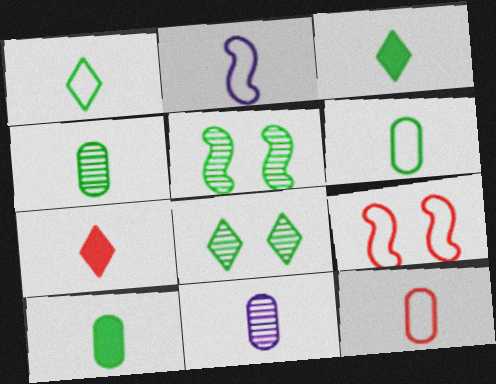[[1, 2, 12], 
[2, 4, 7], 
[4, 6, 10], 
[10, 11, 12]]